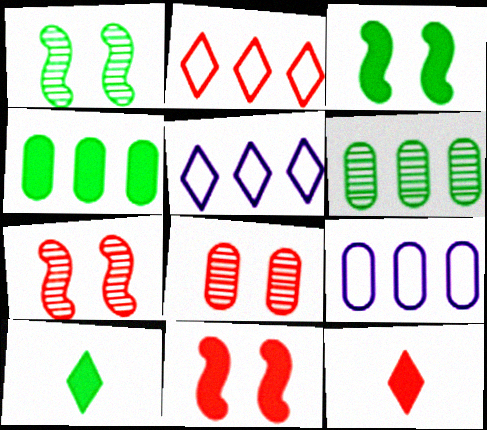[[1, 9, 12], 
[3, 4, 10], 
[7, 9, 10]]